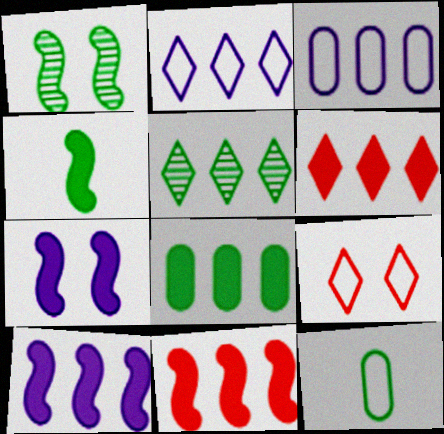[[2, 5, 6], 
[3, 5, 11], 
[4, 7, 11], 
[6, 8, 10]]